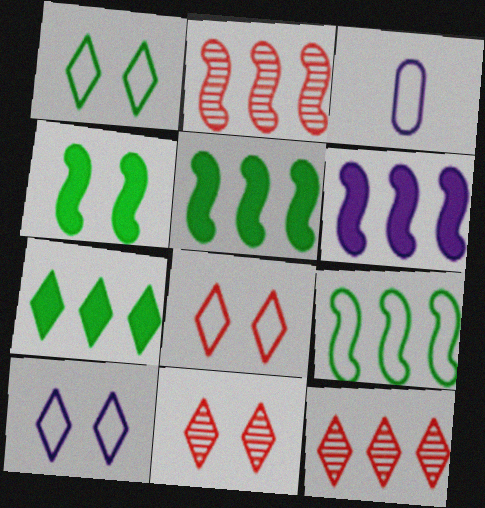[[1, 8, 10], 
[2, 6, 9], 
[3, 4, 12], 
[3, 5, 11], 
[3, 8, 9]]